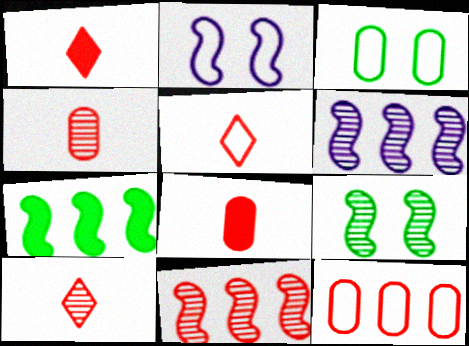[[1, 3, 6], 
[1, 5, 10]]